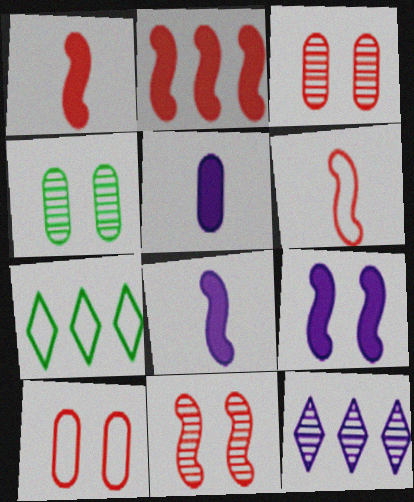[[2, 6, 11], 
[3, 7, 8], 
[5, 7, 11]]